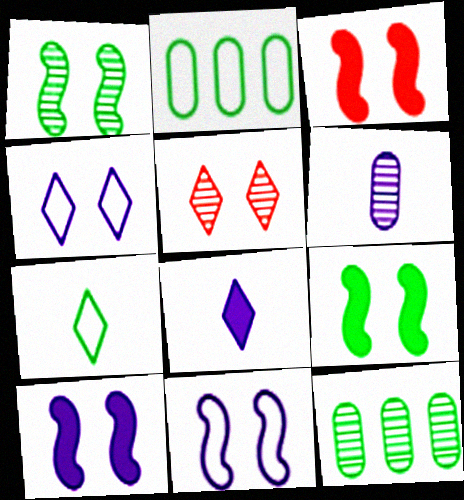[[1, 3, 11], 
[3, 9, 10], 
[7, 9, 12]]